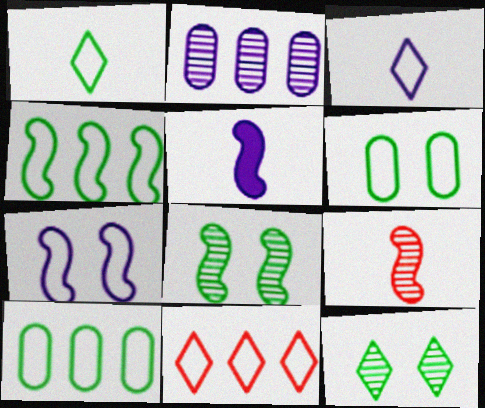[[1, 4, 6], 
[2, 9, 12]]